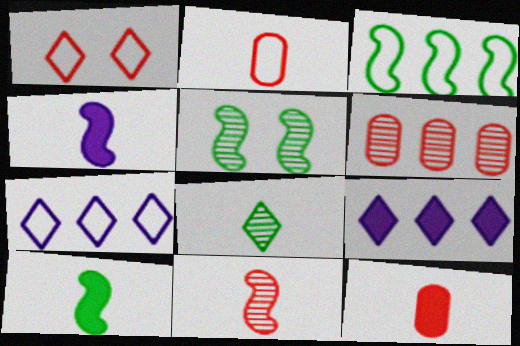[[1, 8, 9], 
[2, 4, 8], 
[2, 5, 9], 
[3, 5, 10], 
[3, 6, 9], 
[5, 7, 12]]